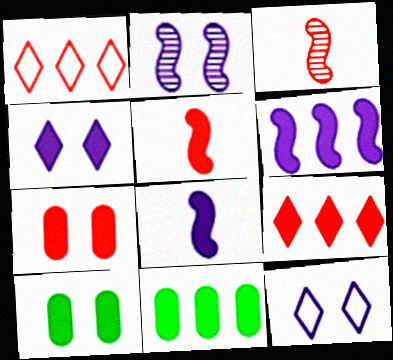[[1, 3, 7], 
[3, 11, 12], 
[4, 5, 11], 
[5, 7, 9], 
[6, 9, 11], 
[8, 9, 10]]